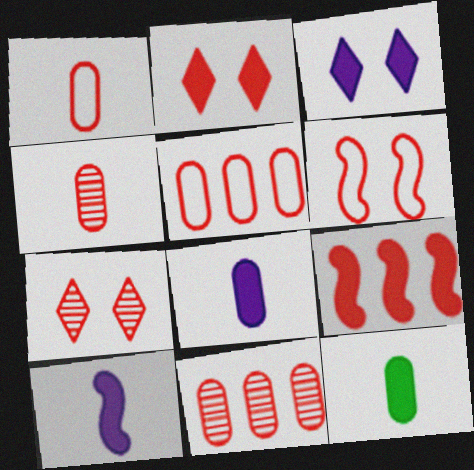[[1, 7, 9], 
[3, 9, 12]]